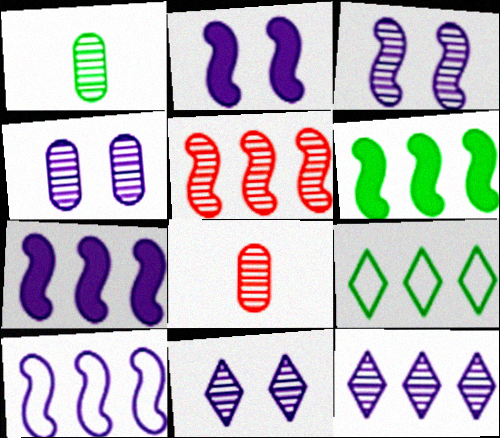[[1, 5, 11], 
[2, 8, 9], 
[3, 4, 11], 
[5, 6, 10]]